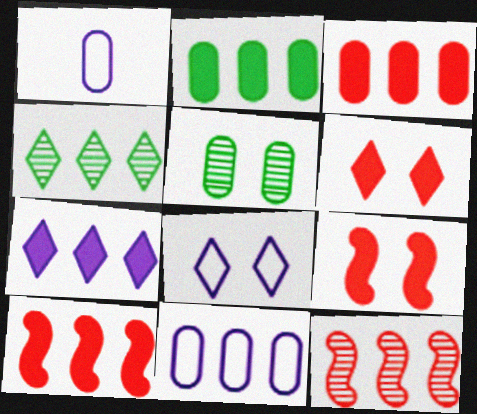[[1, 3, 5], 
[1, 4, 9], 
[2, 7, 10], 
[4, 10, 11], 
[5, 8, 9]]